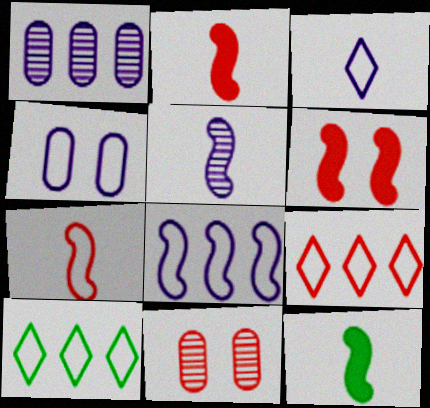[[2, 9, 11], 
[3, 4, 8], 
[4, 7, 10], 
[5, 7, 12]]